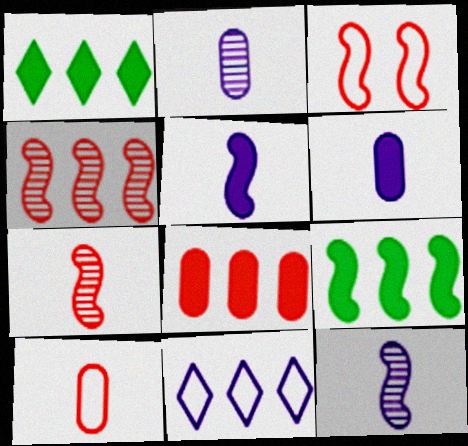[[1, 2, 3], 
[3, 9, 12]]